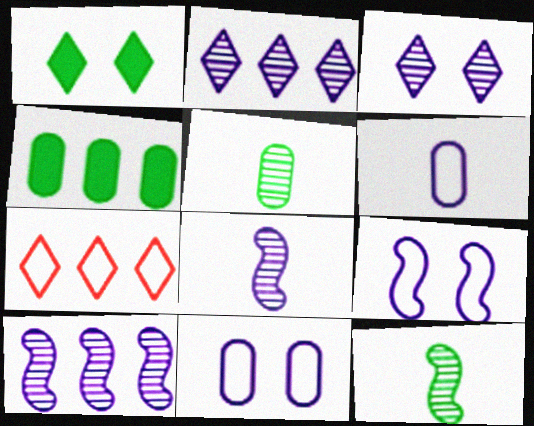[[4, 7, 10]]